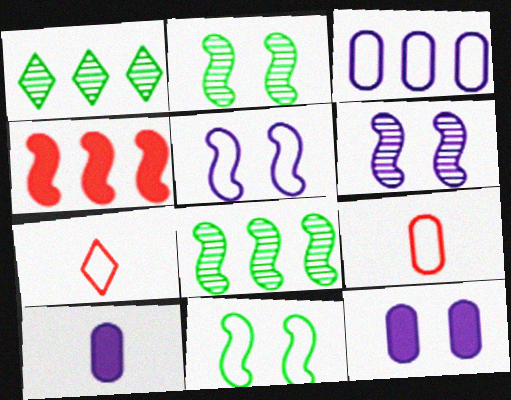[[1, 3, 4], 
[3, 7, 11], 
[7, 8, 12]]